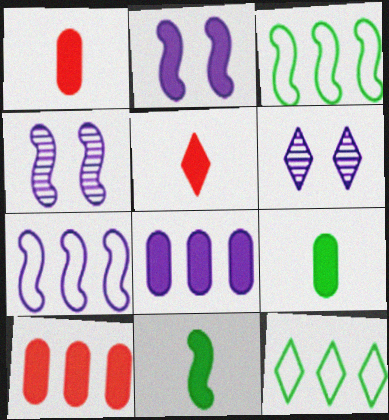[[1, 3, 6], 
[1, 4, 12], 
[5, 6, 12]]